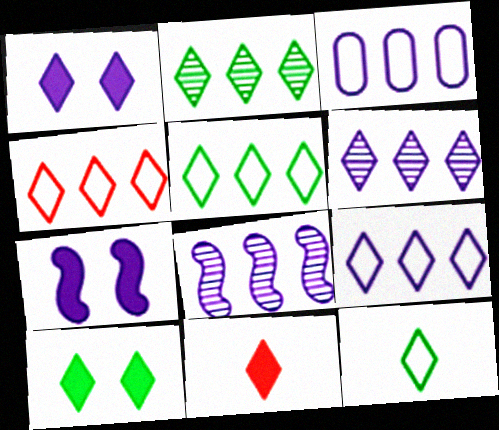[[2, 10, 12], 
[4, 5, 9]]